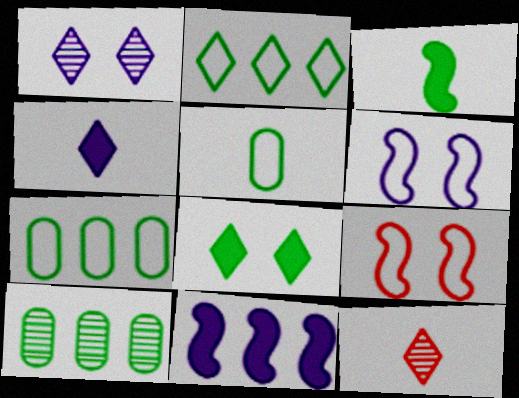[[4, 9, 10]]